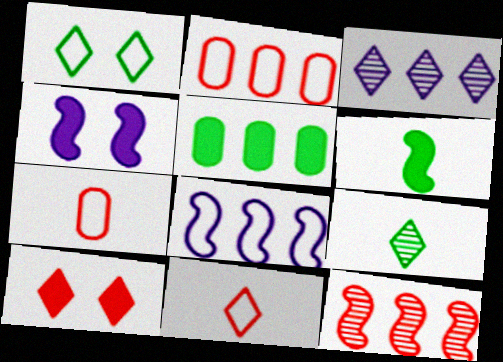[[1, 7, 8], 
[2, 4, 9], 
[7, 10, 12]]